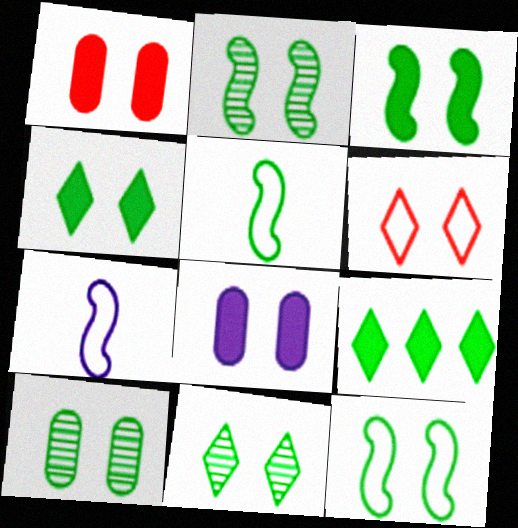[[2, 3, 12], 
[2, 6, 8], 
[2, 10, 11], 
[4, 10, 12], 
[5, 9, 10]]